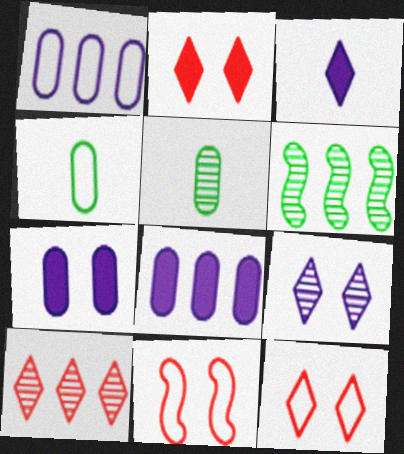[]